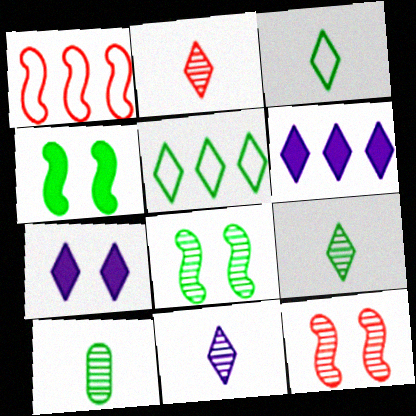[[1, 7, 10], 
[2, 5, 7], 
[2, 9, 11], 
[4, 5, 10]]